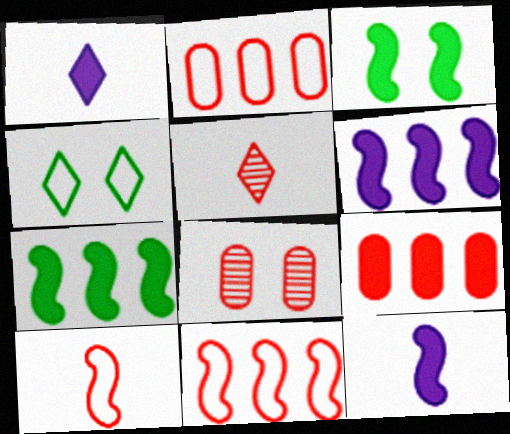[[1, 3, 9]]